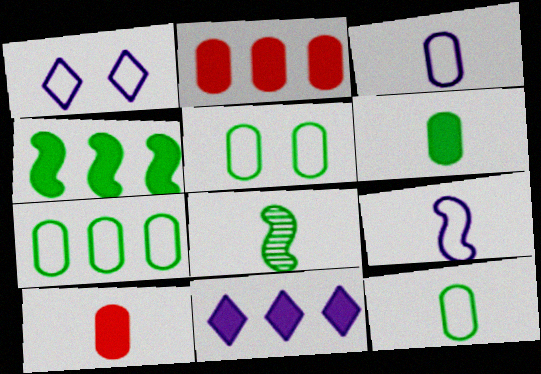[[1, 2, 8], 
[2, 4, 11], 
[5, 7, 12]]